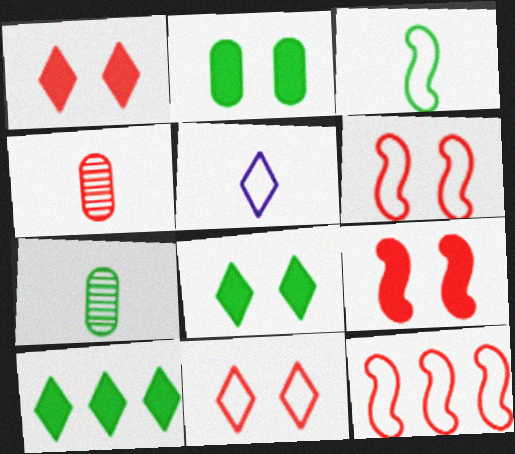[[1, 4, 12]]